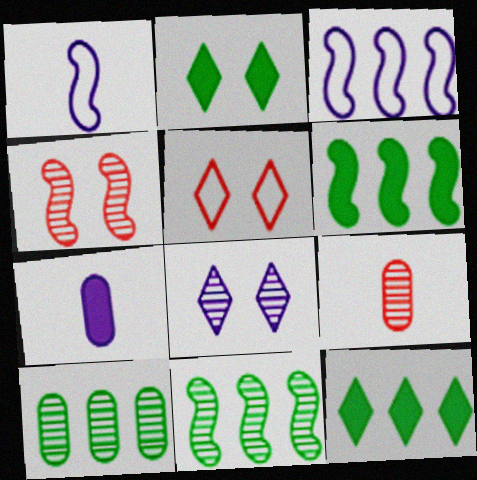[[1, 4, 6], 
[2, 3, 9], 
[2, 5, 8], 
[3, 7, 8], 
[5, 7, 11], 
[8, 9, 11]]